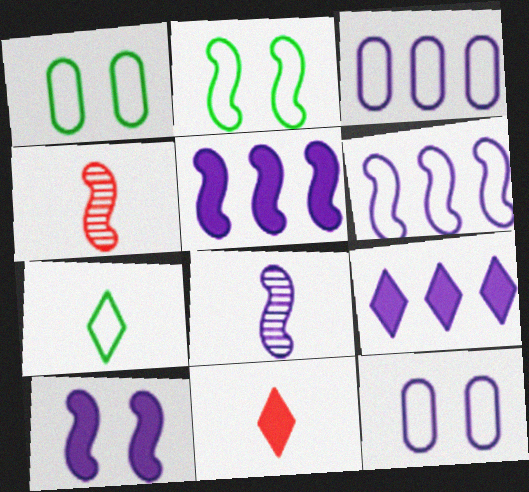[[1, 4, 9], 
[2, 4, 5], 
[6, 8, 10], 
[8, 9, 12]]